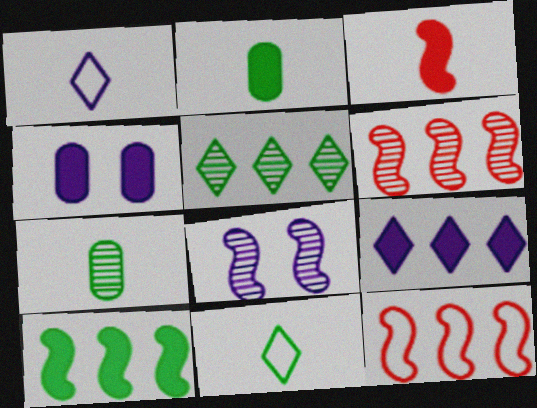[[1, 3, 7], 
[4, 6, 11]]